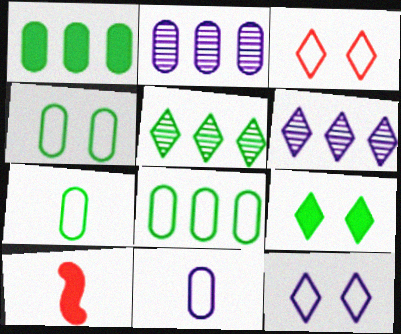[[4, 6, 10], 
[4, 7, 8]]